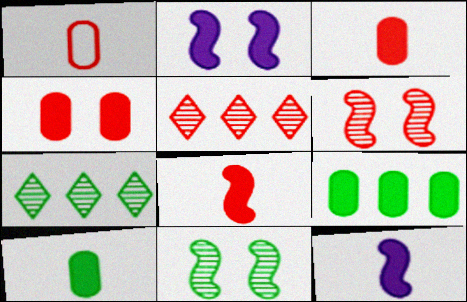[[1, 2, 7]]